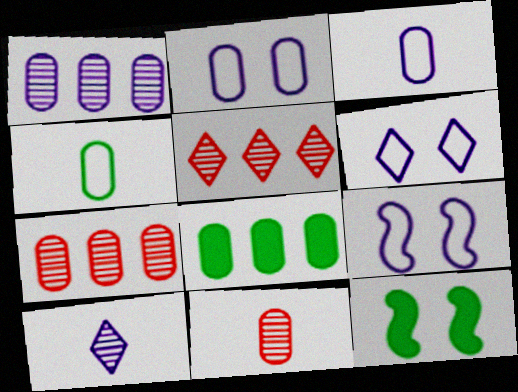[[2, 6, 9], 
[2, 8, 11], 
[3, 5, 12]]